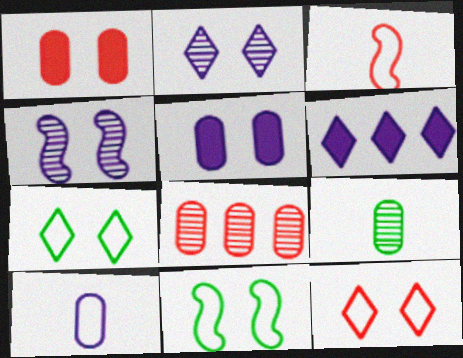[[1, 2, 11], 
[1, 4, 7], 
[4, 6, 10]]